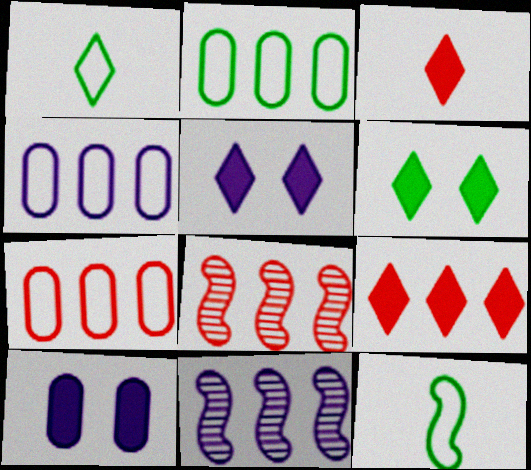[[1, 8, 10], 
[2, 4, 7], 
[2, 9, 11], 
[7, 8, 9]]